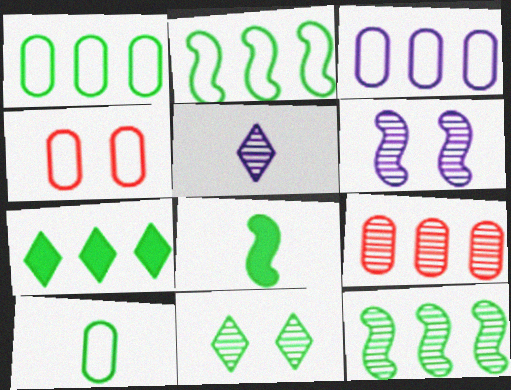[[1, 7, 12], 
[1, 8, 11], 
[3, 4, 10]]